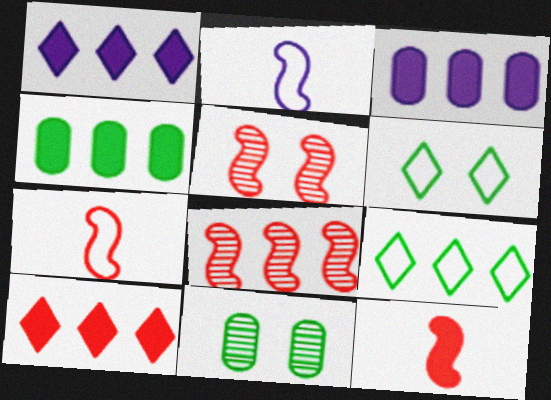[[1, 7, 11], 
[2, 10, 11], 
[3, 8, 9]]